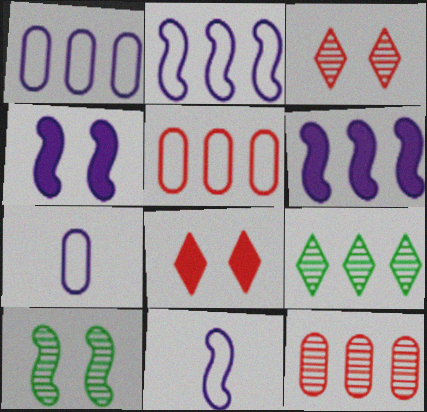[[5, 6, 9]]